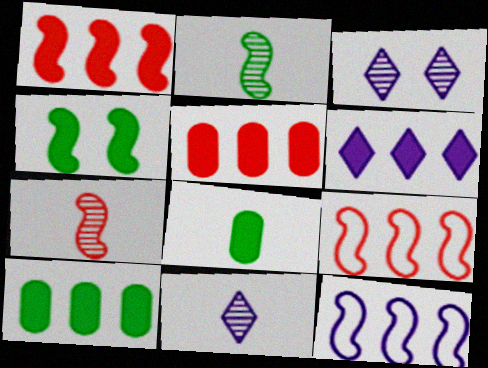[[1, 6, 10], 
[3, 8, 9], 
[4, 7, 12]]